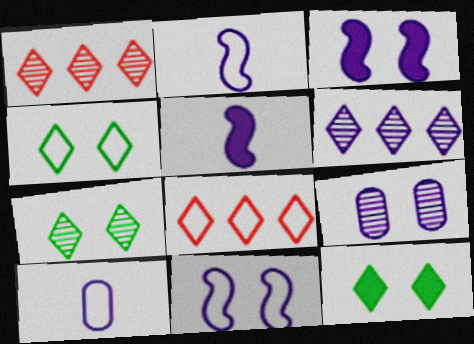[[3, 6, 10], 
[4, 7, 12]]